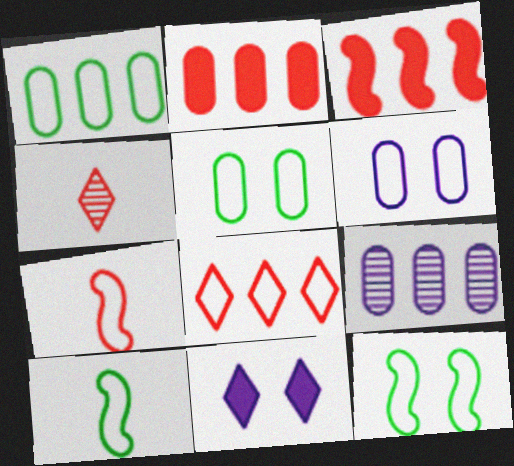[[1, 2, 9], 
[6, 8, 10]]